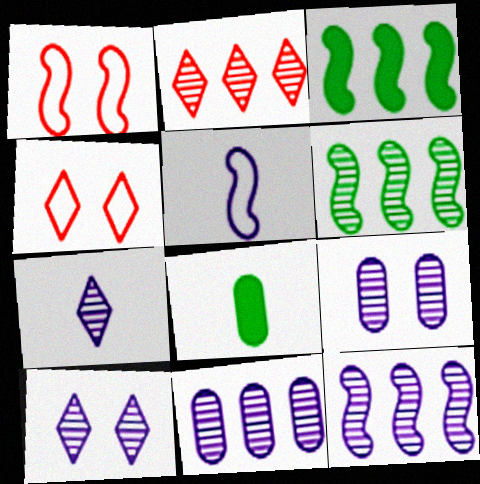[[2, 6, 11], 
[4, 8, 12], 
[7, 9, 12]]